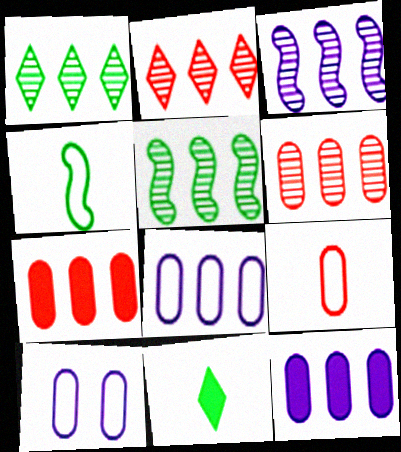[[1, 3, 6]]